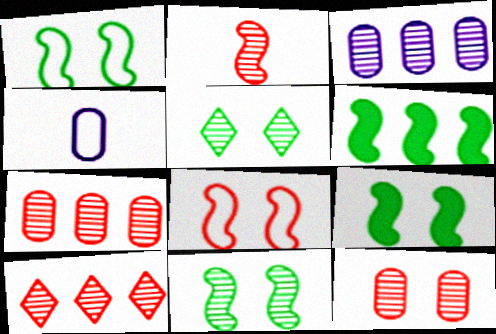[[1, 9, 11], 
[2, 3, 5], 
[2, 10, 12], 
[4, 9, 10]]